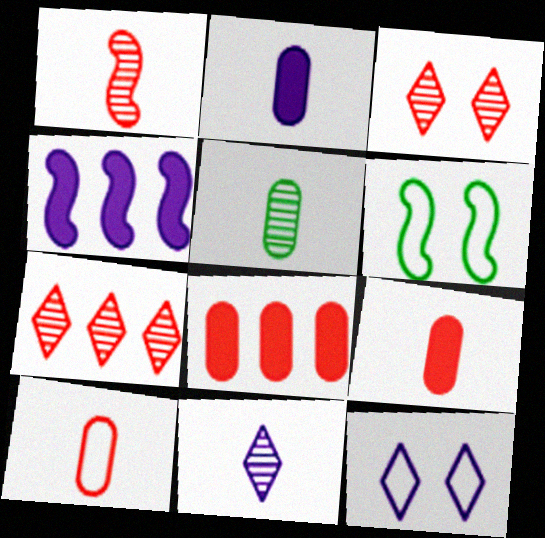[[1, 4, 6], 
[1, 5, 11], 
[2, 5, 10], 
[2, 6, 7], 
[6, 8, 11]]